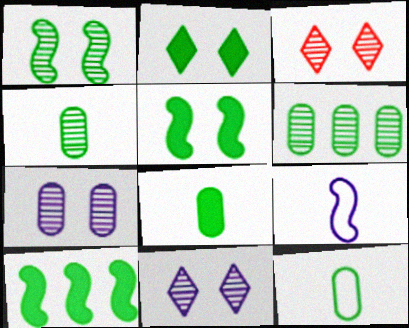[[1, 3, 7], 
[2, 8, 10], 
[4, 8, 12]]